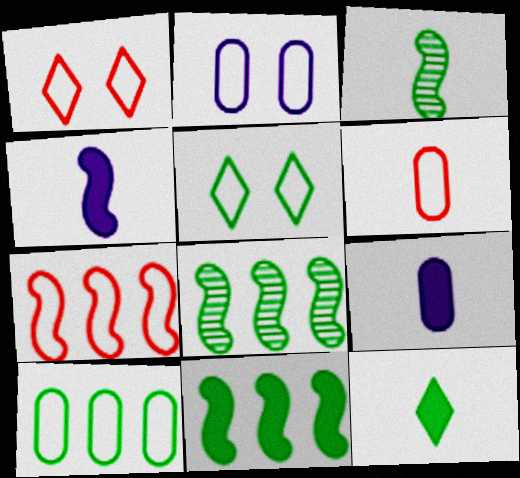[[1, 6, 7], 
[1, 8, 9], 
[2, 6, 10]]